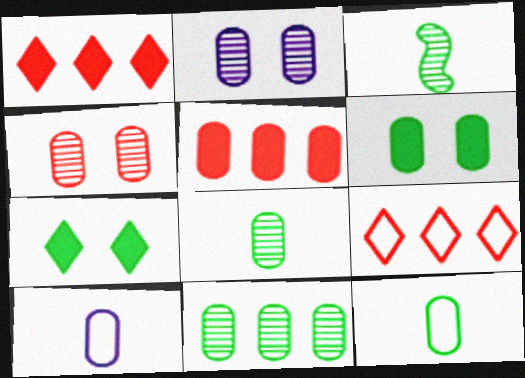[[2, 5, 12], 
[6, 11, 12]]